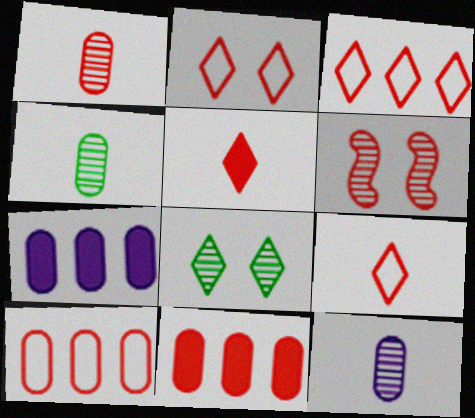[[1, 4, 12], 
[2, 3, 9], 
[5, 6, 10], 
[6, 9, 11]]